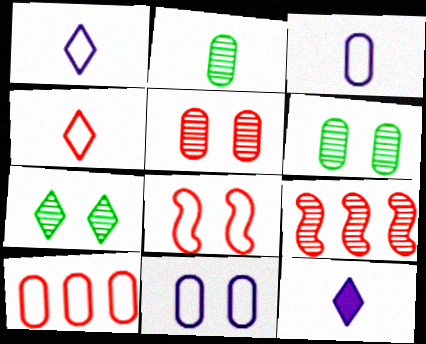[[4, 8, 10]]